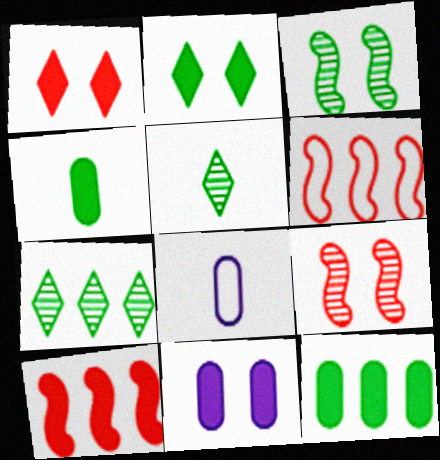[[5, 6, 11]]